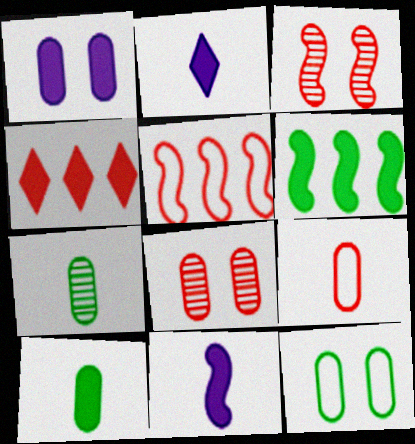[[1, 8, 12], 
[3, 4, 9]]